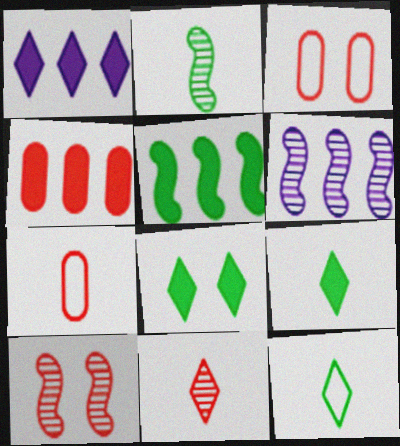[[1, 2, 3], 
[1, 4, 5], 
[2, 6, 10], 
[3, 6, 9], 
[6, 7, 8]]